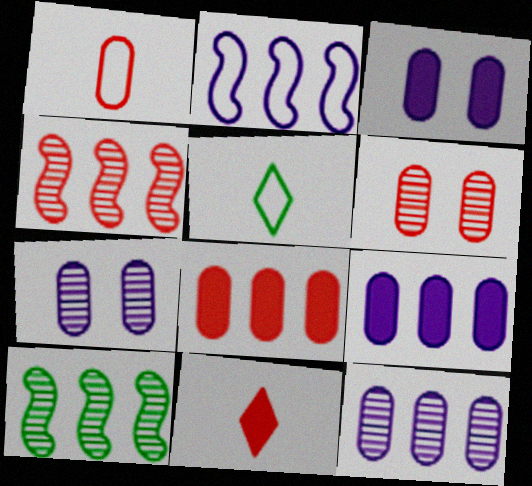[[1, 6, 8], 
[3, 4, 5]]